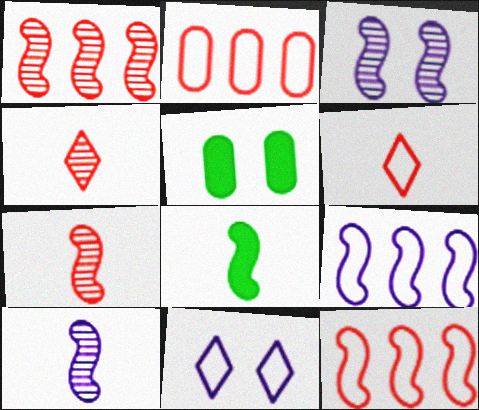[[3, 8, 12], 
[4, 5, 9]]